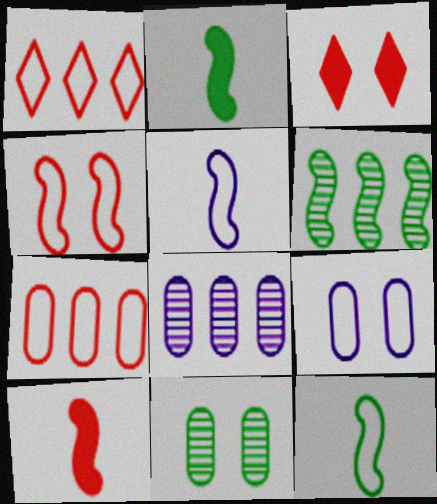[[1, 9, 12], 
[3, 8, 12]]